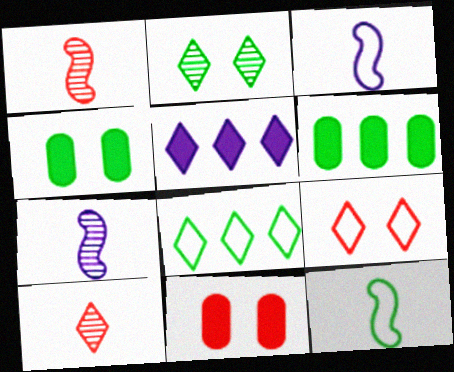[[2, 6, 12], 
[6, 7, 9], 
[7, 8, 11]]